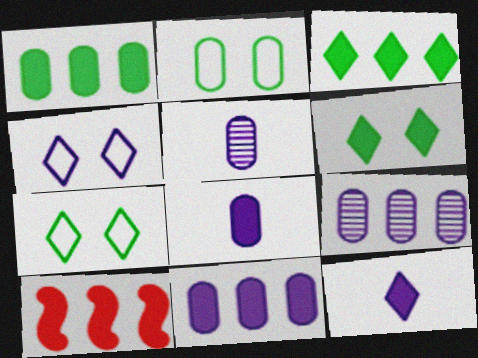[[3, 10, 11], 
[5, 7, 10], 
[6, 8, 10]]